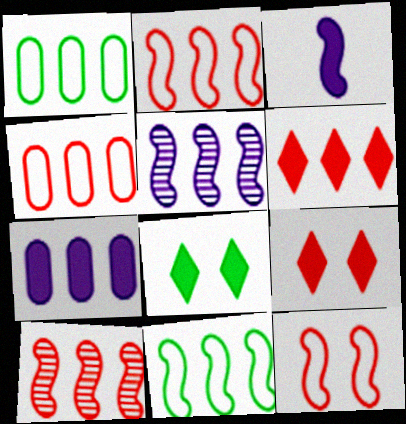[[1, 5, 6], 
[4, 6, 10]]